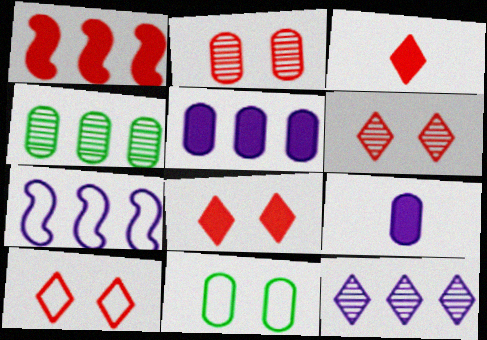[[5, 7, 12], 
[6, 8, 10]]